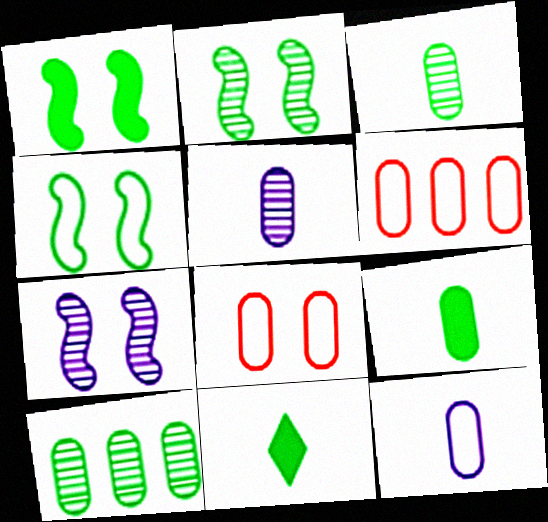[[1, 2, 4], 
[4, 10, 11], 
[6, 7, 11]]